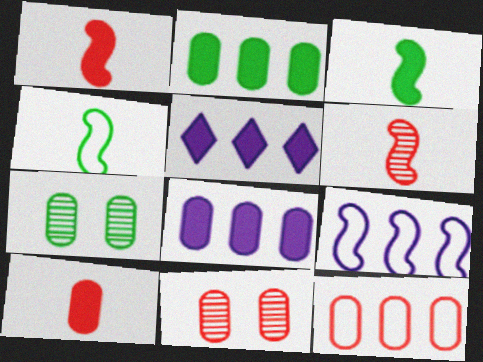[[4, 5, 11], 
[10, 11, 12]]